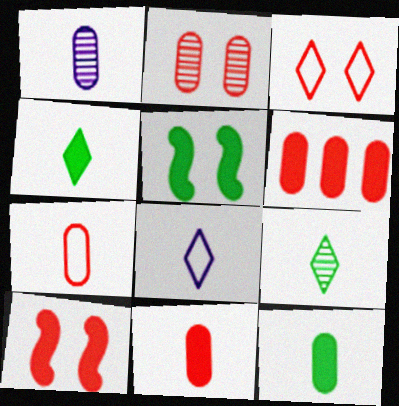[[1, 7, 12], 
[2, 3, 10], 
[2, 6, 7]]